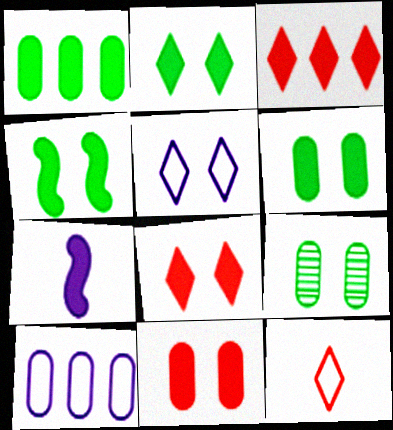[[1, 7, 8], 
[2, 4, 6], 
[3, 6, 7]]